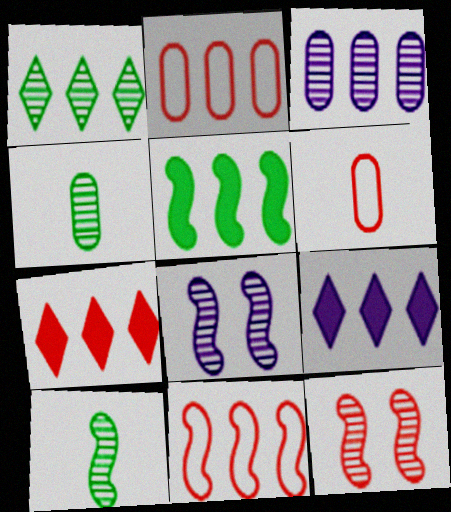[[6, 7, 12]]